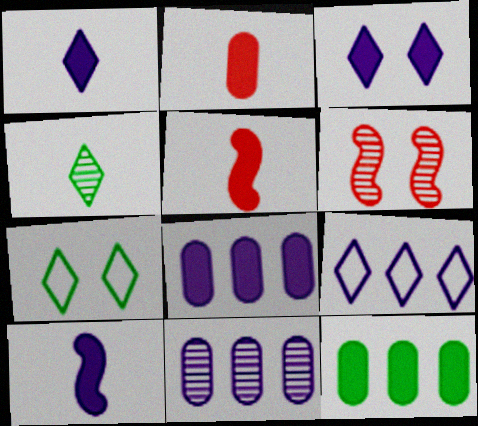[[3, 5, 12], 
[3, 8, 10], 
[4, 6, 11], 
[5, 7, 11]]